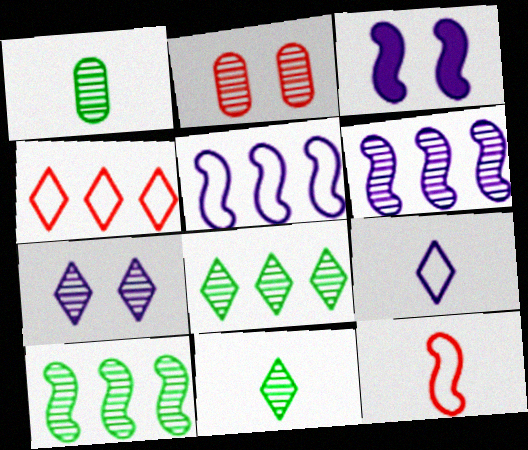[[1, 3, 4], 
[2, 6, 11], 
[3, 10, 12]]